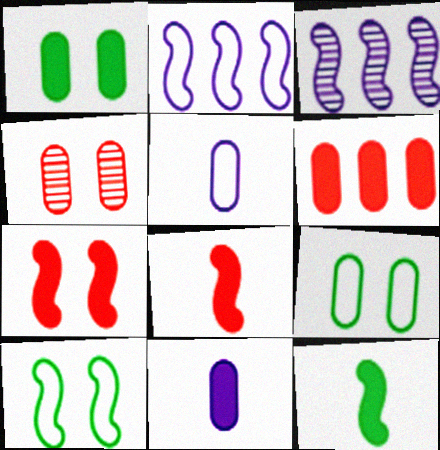[[1, 6, 11], 
[3, 8, 10]]